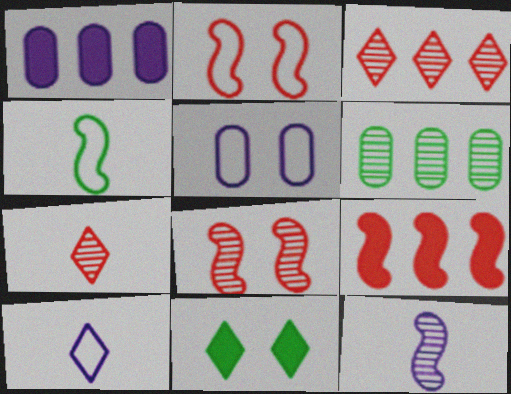[[3, 10, 11], 
[4, 6, 11], 
[5, 8, 11]]